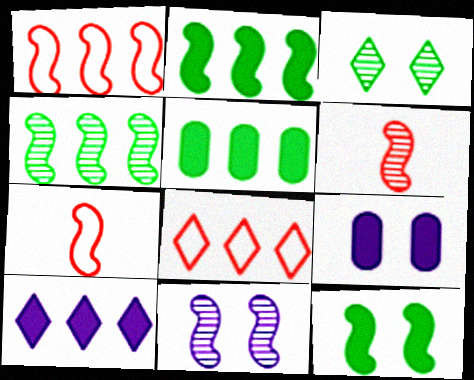[[2, 7, 11], 
[4, 6, 11]]